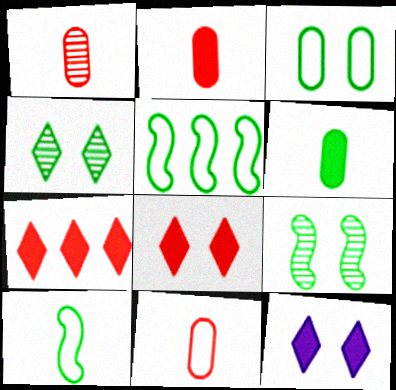[[1, 2, 11], 
[1, 5, 12], 
[4, 5, 6]]